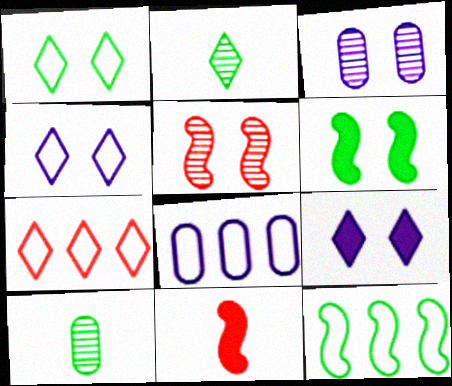[[2, 7, 9], 
[7, 8, 12]]